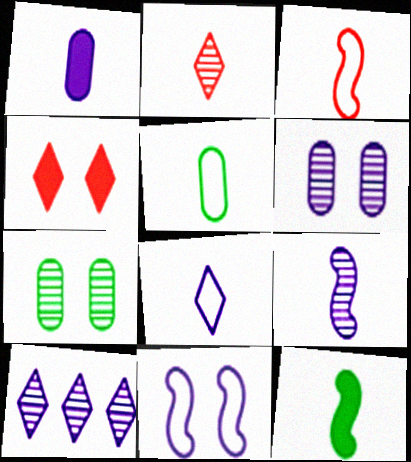[[1, 8, 9], 
[1, 10, 11], 
[3, 5, 8], 
[3, 9, 12], 
[4, 7, 11], 
[6, 9, 10]]